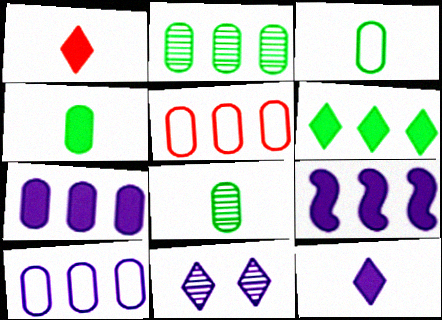[[2, 5, 7], 
[3, 4, 8]]